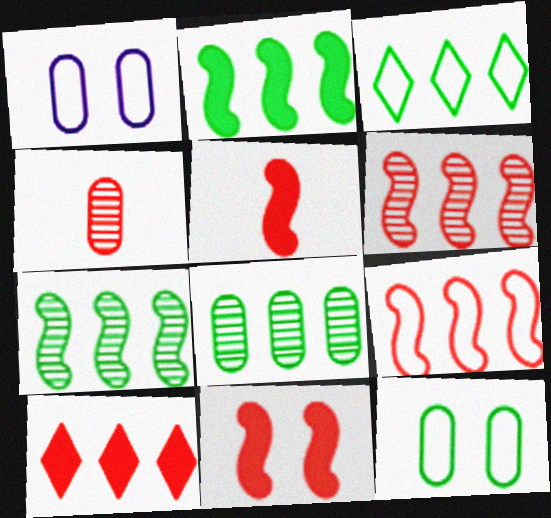[[2, 3, 8]]